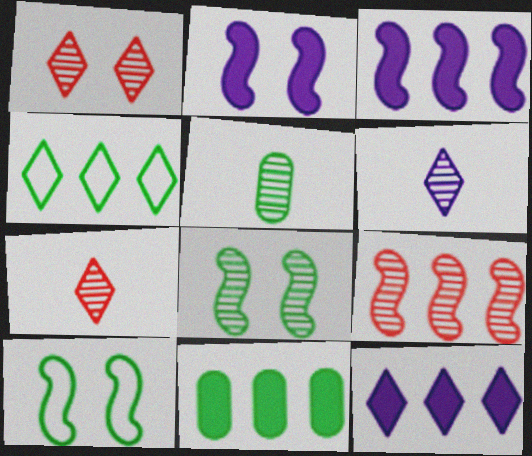[]